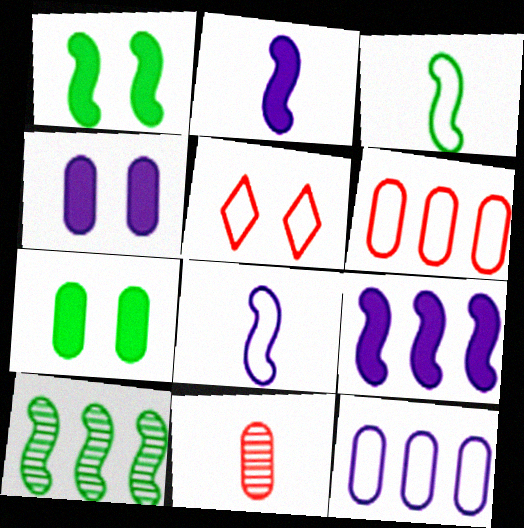[[1, 3, 10], 
[3, 5, 12], 
[7, 11, 12]]